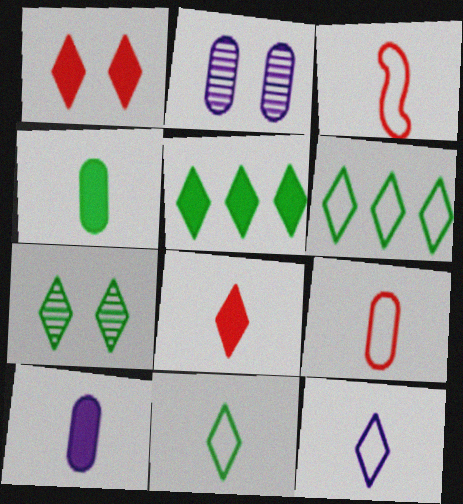[[2, 3, 5], 
[5, 7, 11]]